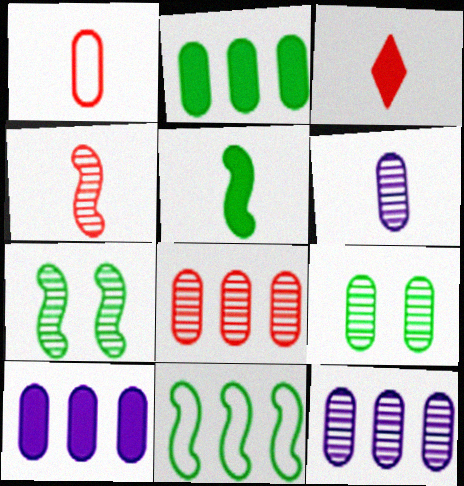[[1, 3, 4], 
[1, 9, 10], 
[5, 7, 11], 
[6, 8, 9]]